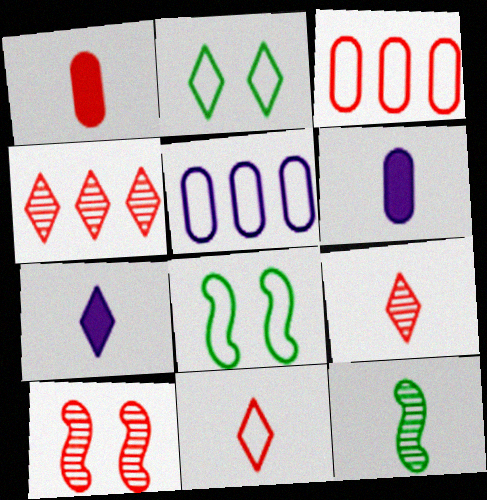[[2, 4, 7], 
[4, 6, 8], 
[5, 8, 11], 
[6, 11, 12]]